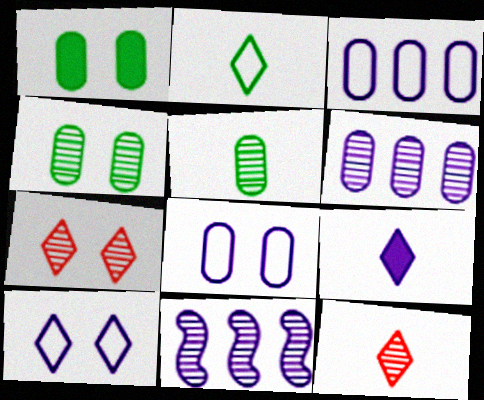[[2, 9, 12], 
[4, 11, 12], 
[5, 7, 11], 
[8, 9, 11]]